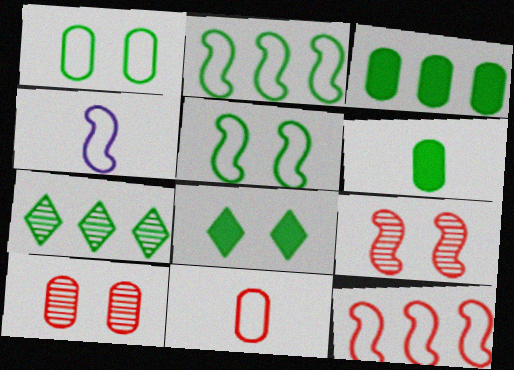[[2, 3, 7], 
[4, 5, 12], 
[5, 6, 7]]